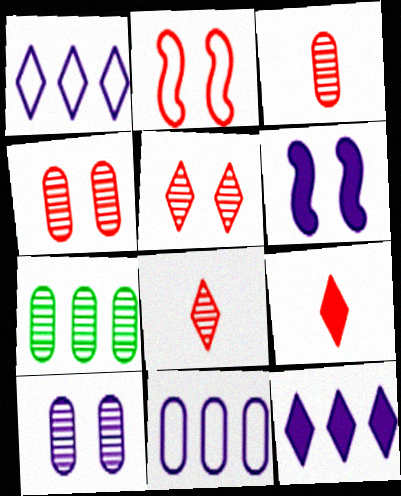[[3, 7, 10]]